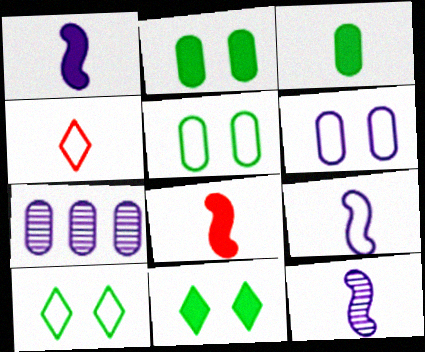[[1, 9, 12], 
[3, 4, 12], 
[7, 8, 10]]